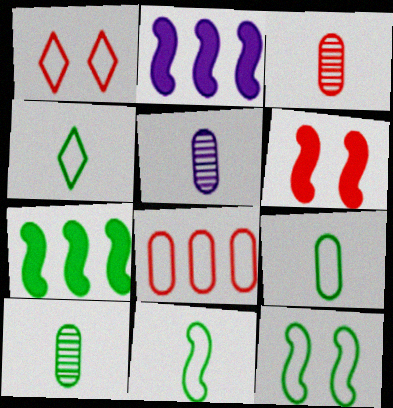[[1, 2, 10], 
[1, 5, 7], 
[3, 5, 10], 
[4, 9, 11]]